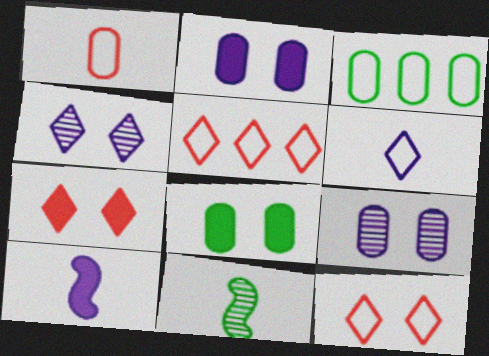[[2, 5, 11]]